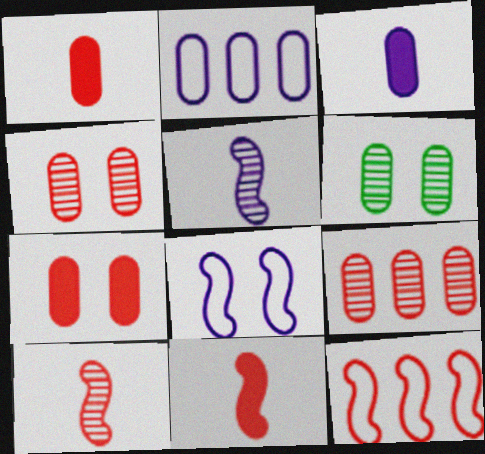[[1, 2, 6]]